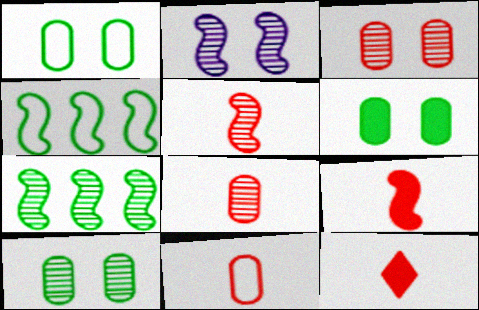[[1, 6, 10], 
[2, 4, 9], 
[2, 5, 7], 
[5, 11, 12]]